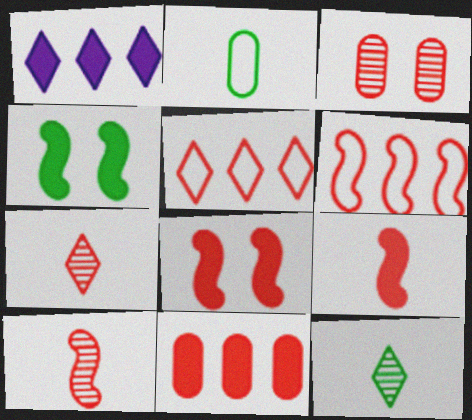[[3, 5, 9], 
[6, 8, 10]]